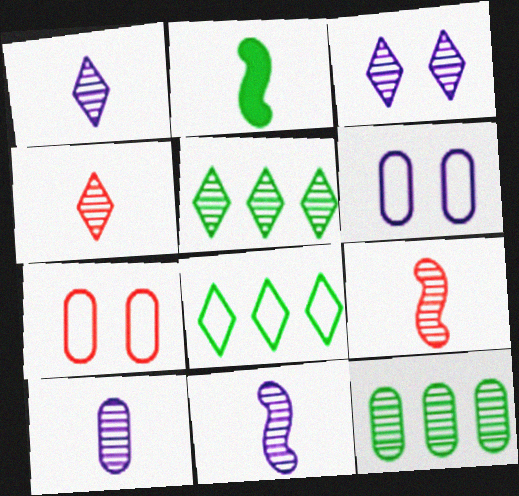[[1, 10, 11], 
[3, 4, 5], 
[3, 9, 12]]